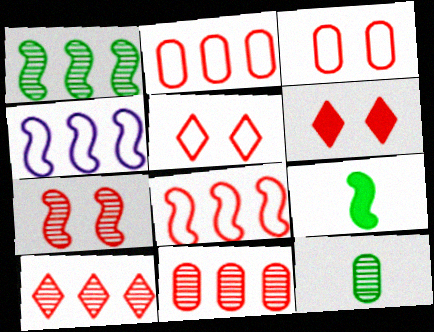[[3, 6, 7], 
[4, 6, 12], 
[4, 7, 9]]